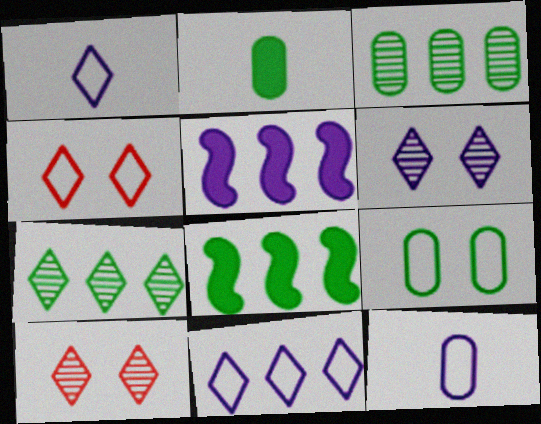[[2, 3, 9], 
[5, 6, 12], 
[8, 10, 12]]